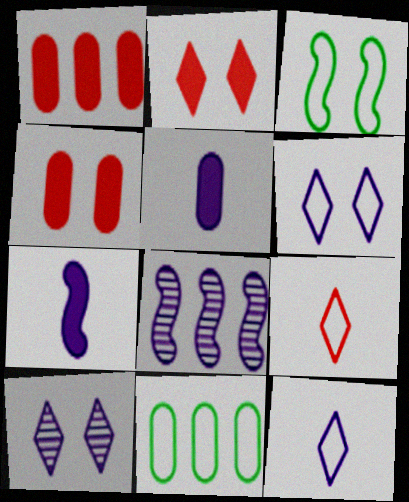[[3, 4, 10], 
[5, 6, 8]]